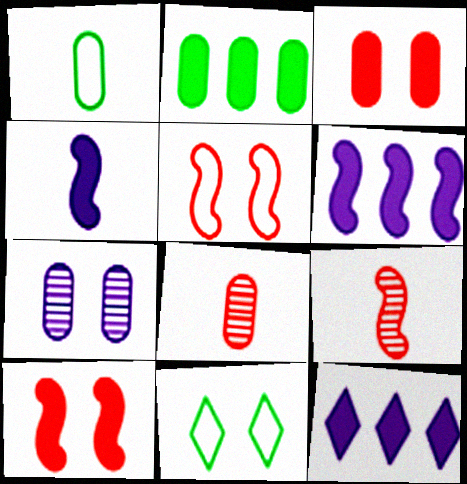[[6, 8, 11], 
[7, 10, 11]]